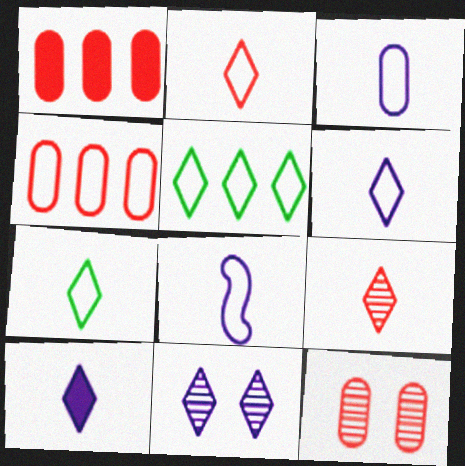[[2, 6, 7], 
[3, 6, 8], 
[7, 9, 10]]